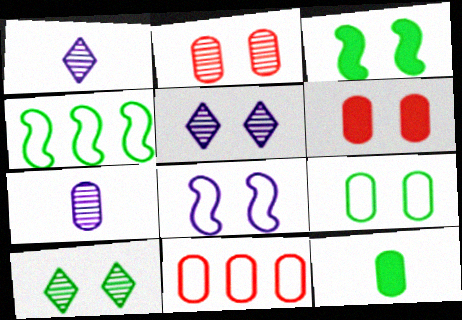[[1, 3, 11], 
[1, 4, 6], 
[3, 9, 10], 
[4, 10, 12], 
[6, 8, 10]]